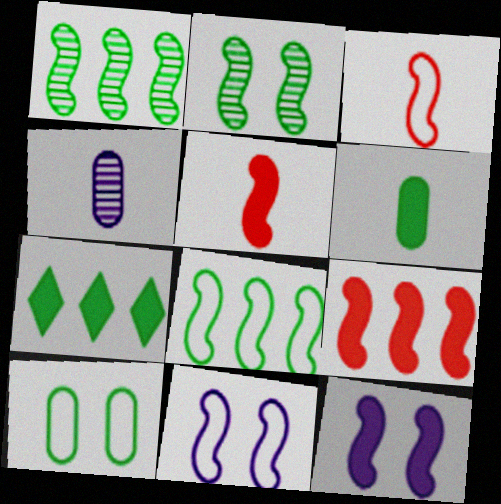[[1, 3, 12], 
[1, 5, 11], 
[3, 8, 11]]